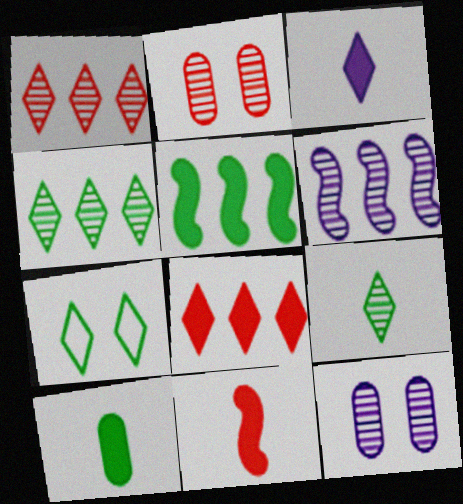[[1, 3, 7], 
[2, 6, 9], 
[3, 10, 11]]